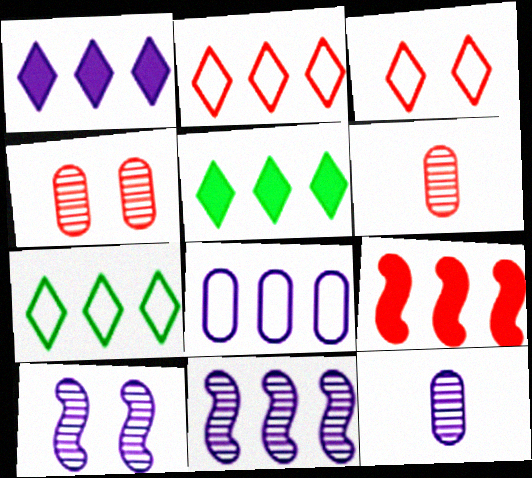[[1, 8, 11], 
[3, 6, 9]]